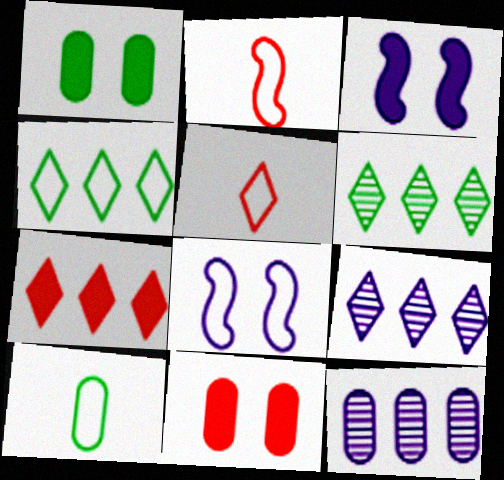[[1, 2, 9], 
[4, 7, 9], 
[10, 11, 12]]